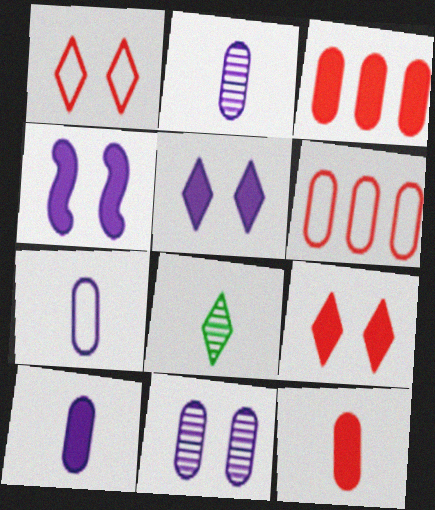[[2, 7, 10], 
[4, 6, 8]]